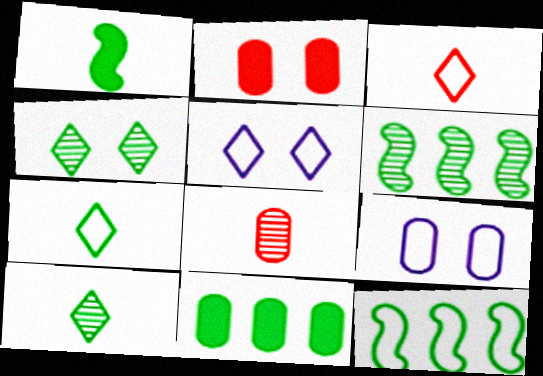[[3, 9, 12], 
[8, 9, 11]]